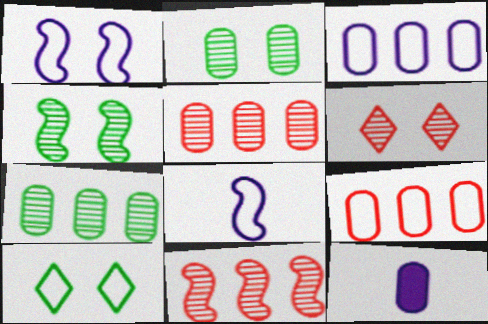[[2, 9, 12], 
[8, 9, 10], 
[10, 11, 12]]